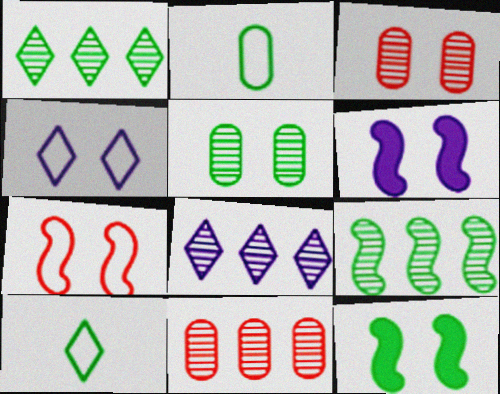[[1, 2, 12], 
[3, 4, 12], 
[6, 10, 11], 
[8, 9, 11]]